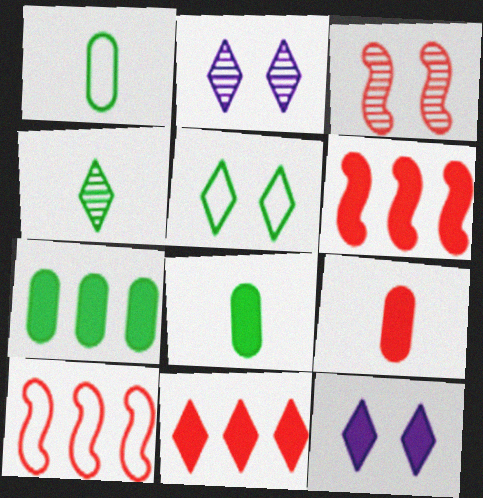[[1, 2, 6], 
[2, 8, 10], 
[6, 8, 12]]